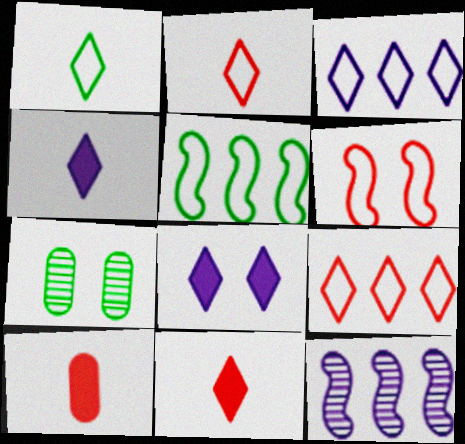[[6, 7, 8]]